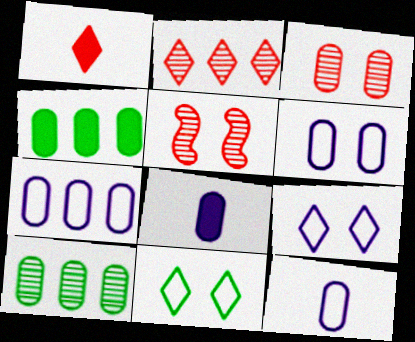[[3, 4, 12], 
[6, 7, 12]]